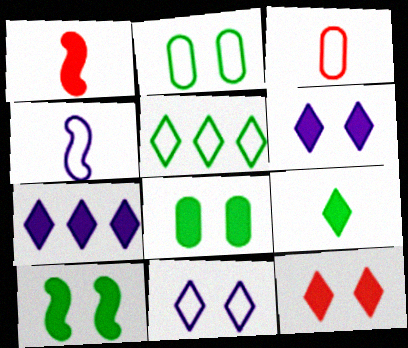[[1, 7, 8], 
[7, 9, 12]]